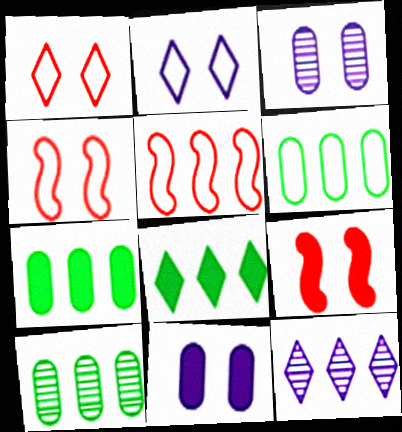[[5, 7, 12], 
[6, 7, 10]]